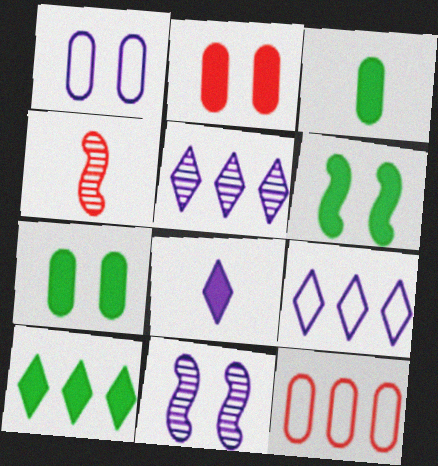[[1, 4, 10], 
[3, 6, 10], 
[4, 7, 9]]